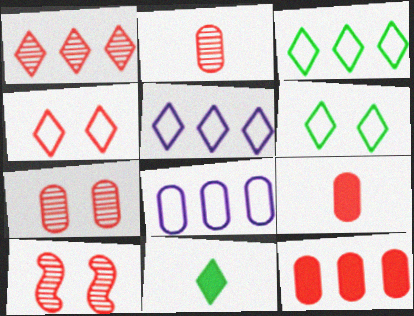[[1, 2, 10], 
[8, 10, 11]]